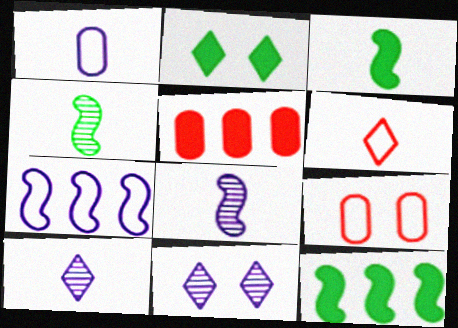[[9, 10, 12]]